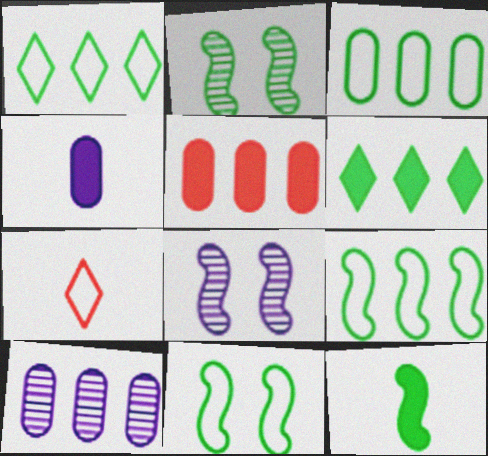[[1, 3, 9], 
[2, 9, 12], 
[3, 5, 10]]